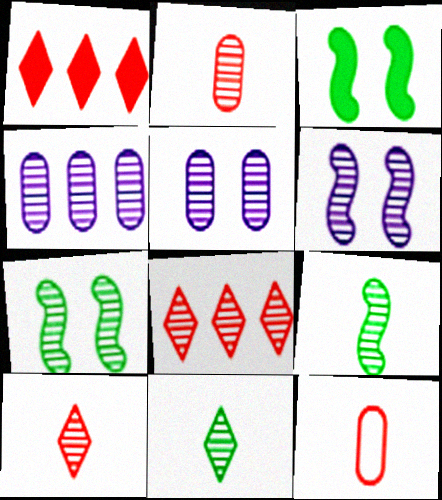[[4, 7, 10], 
[5, 8, 9]]